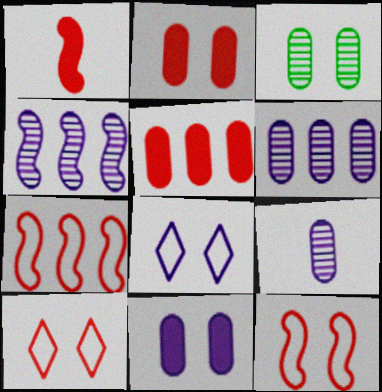[]